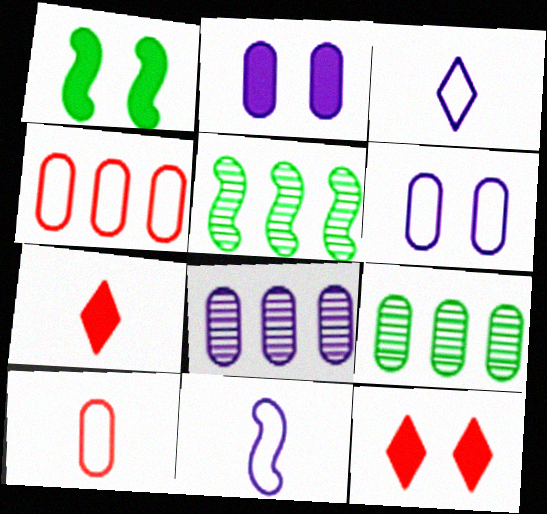[[1, 2, 12], 
[2, 9, 10], 
[5, 6, 7], 
[9, 11, 12]]